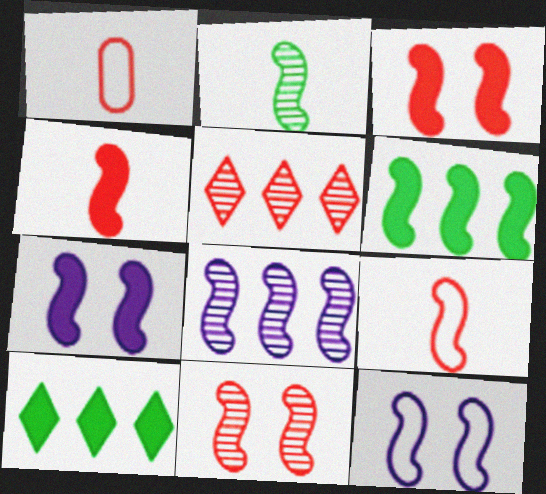[[1, 3, 5], 
[2, 8, 11], 
[4, 6, 7]]